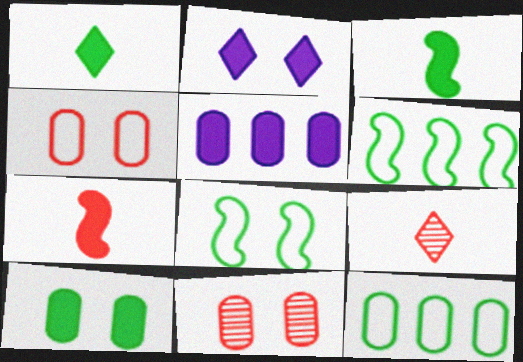[[2, 8, 11], 
[5, 8, 9]]